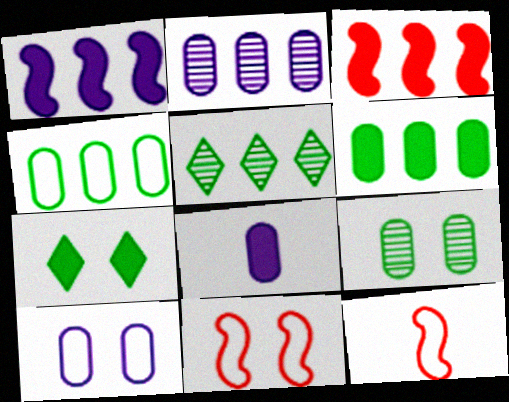[[2, 7, 12], 
[2, 8, 10], 
[3, 7, 8], 
[5, 8, 11]]